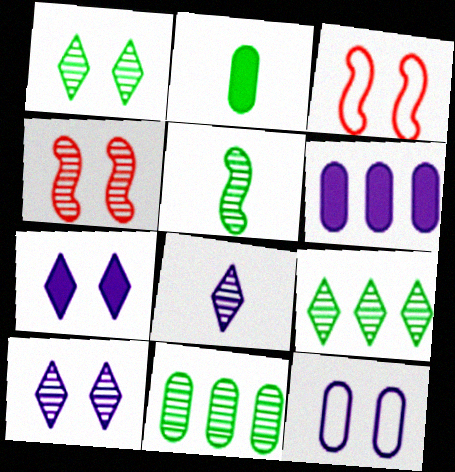[[1, 5, 11], 
[4, 8, 11]]